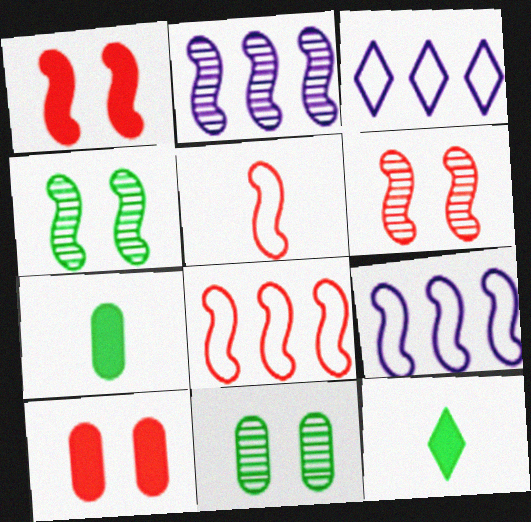[[3, 6, 7]]